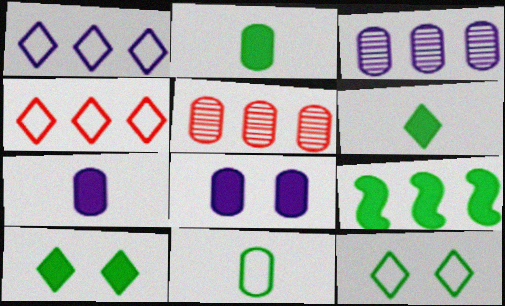[[1, 5, 9], 
[2, 9, 10], 
[3, 4, 9], 
[5, 8, 11]]